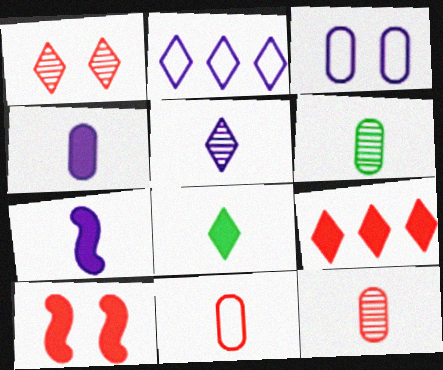[[1, 2, 8], 
[2, 6, 10], 
[4, 6, 11]]